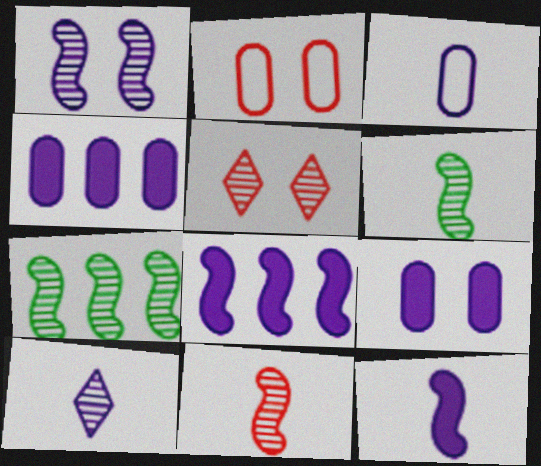[[1, 7, 11], 
[3, 10, 12]]